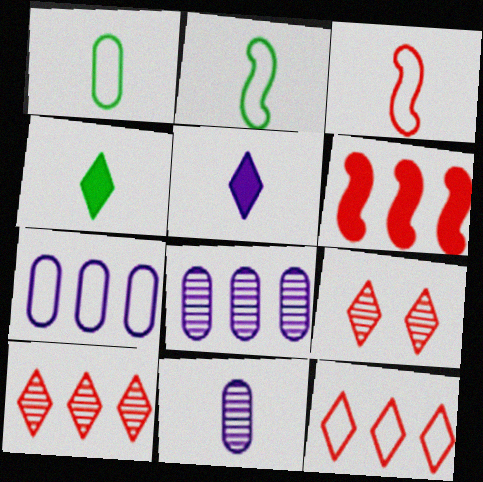[[3, 4, 11]]